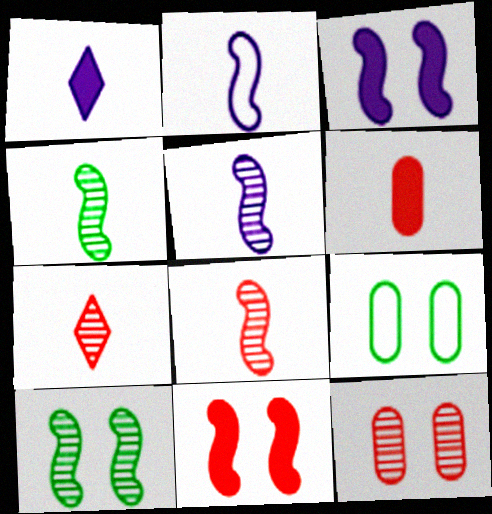[[4, 5, 8]]